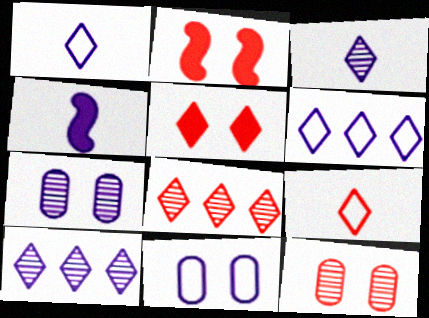[[4, 6, 7], 
[4, 10, 11], 
[5, 8, 9]]